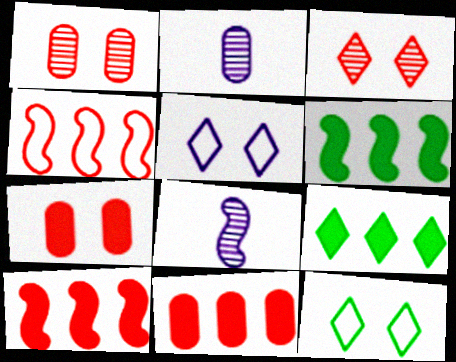[[2, 10, 12], 
[8, 11, 12]]